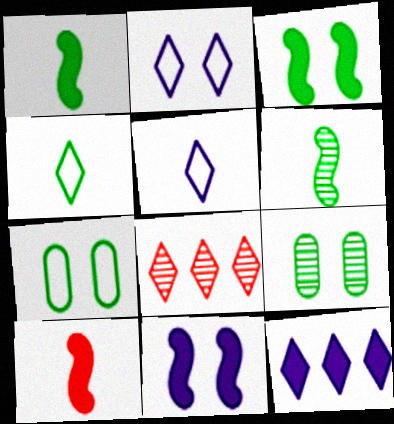[]